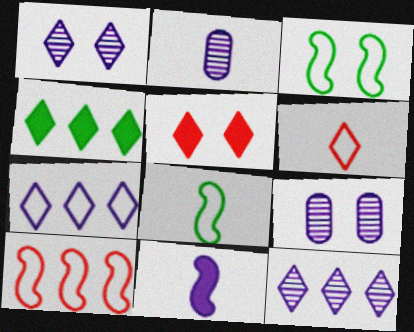[[1, 4, 6], 
[3, 5, 9], 
[7, 9, 11]]